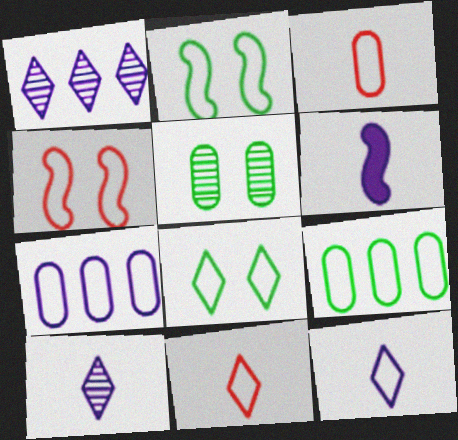[[2, 7, 11], 
[4, 9, 12]]